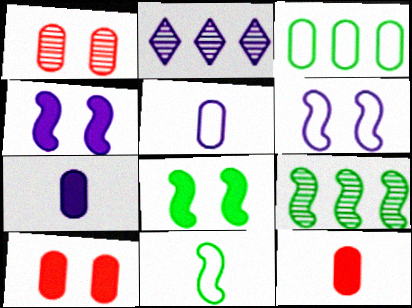[[1, 3, 7], 
[2, 4, 5], 
[2, 6, 7], 
[2, 10, 11], 
[8, 9, 11]]